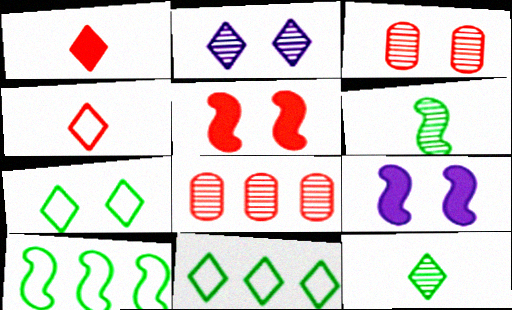[[1, 2, 11], 
[2, 6, 8], 
[3, 7, 9], 
[4, 5, 8]]